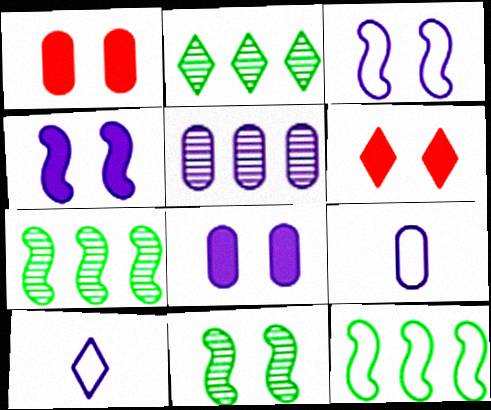[[1, 7, 10], 
[2, 6, 10], 
[4, 5, 10], 
[5, 8, 9], 
[6, 7, 9]]